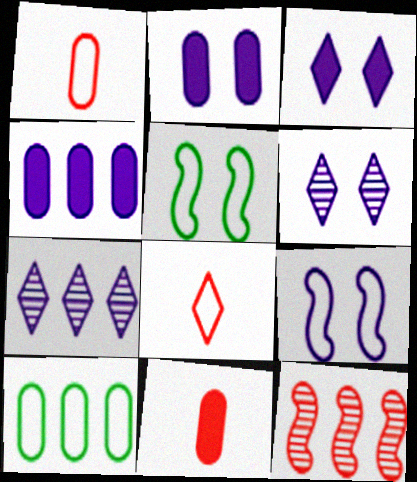[[2, 6, 9], 
[5, 7, 11], 
[8, 9, 10]]